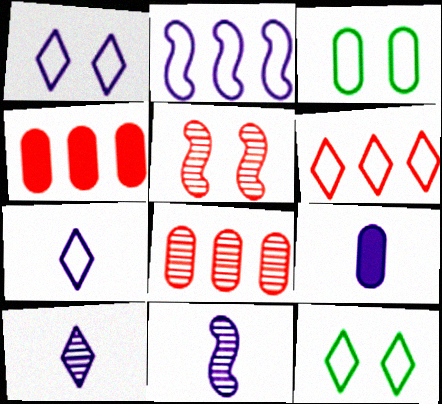[[3, 8, 9], 
[4, 11, 12], 
[6, 7, 12], 
[7, 9, 11]]